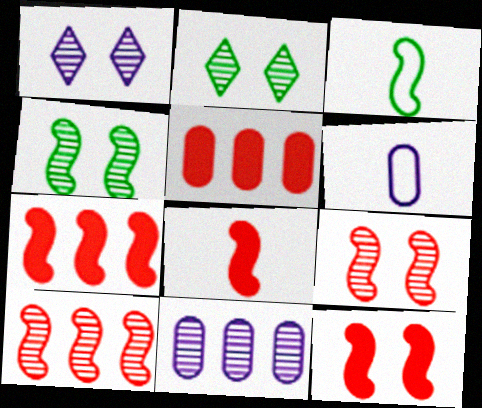[[1, 3, 5], 
[2, 6, 7], 
[7, 8, 12]]